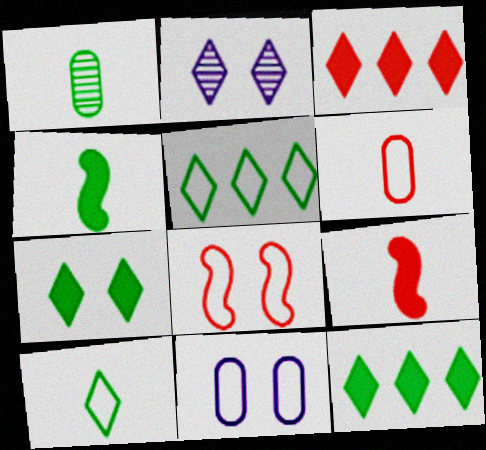[[1, 4, 10], 
[2, 3, 10]]